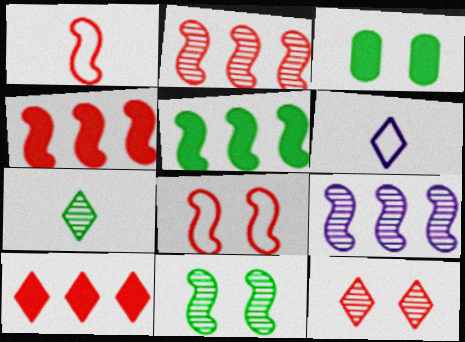[[2, 3, 6]]